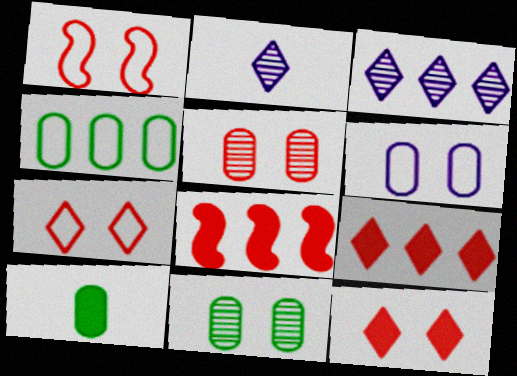[[1, 3, 10], 
[1, 5, 12], 
[3, 4, 8], 
[4, 10, 11]]